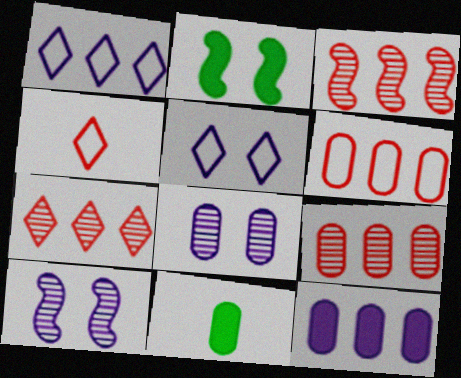[[3, 5, 11], 
[3, 7, 9], 
[6, 8, 11]]